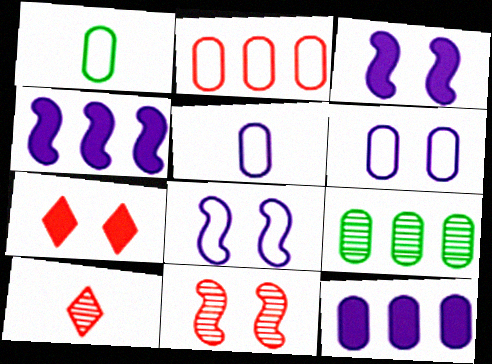[[1, 2, 6], 
[2, 9, 12]]